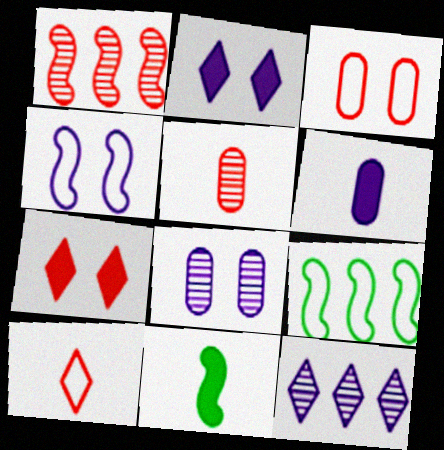[[1, 4, 11], 
[2, 4, 8], 
[2, 5, 9], 
[3, 11, 12], 
[4, 6, 12]]